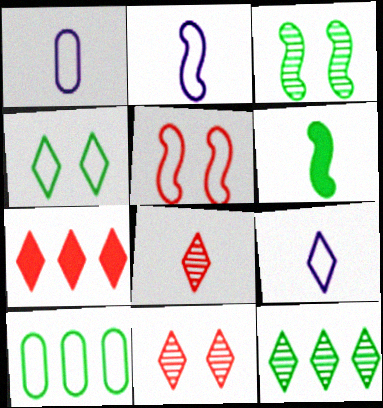[[1, 2, 9], 
[1, 3, 7], 
[1, 6, 8], 
[5, 9, 10]]